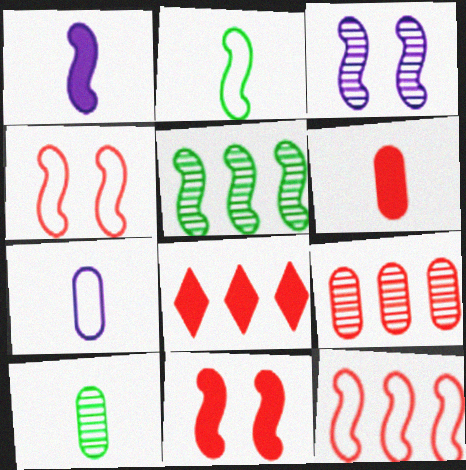[[1, 4, 5], 
[6, 7, 10], 
[6, 8, 11], 
[8, 9, 12]]